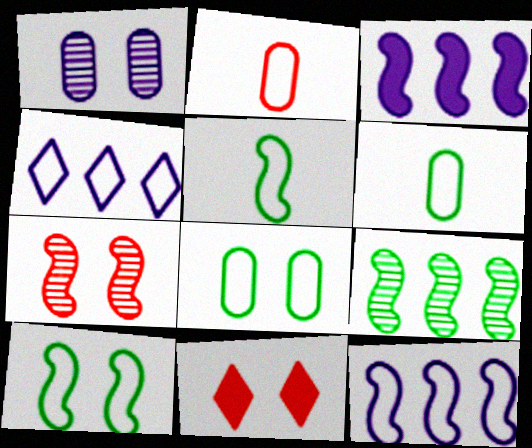[[1, 10, 11], 
[2, 4, 10], 
[3, 5, 7]]